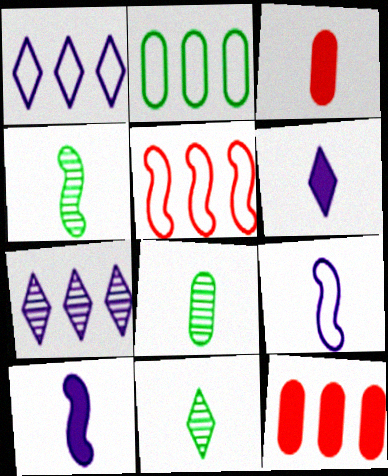[[1, 2, 5], 
[3, 9, 11], 
[4, 8, 11]]